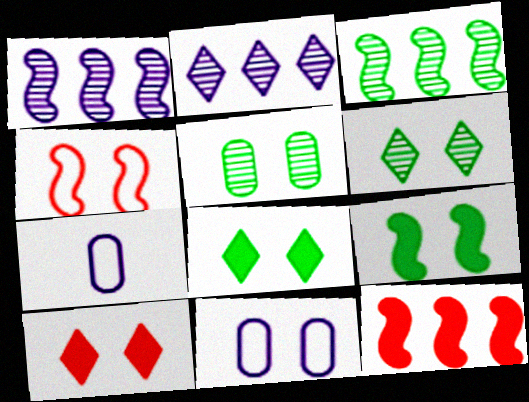[[3, 7, 10], 
[6, 7, 12]]